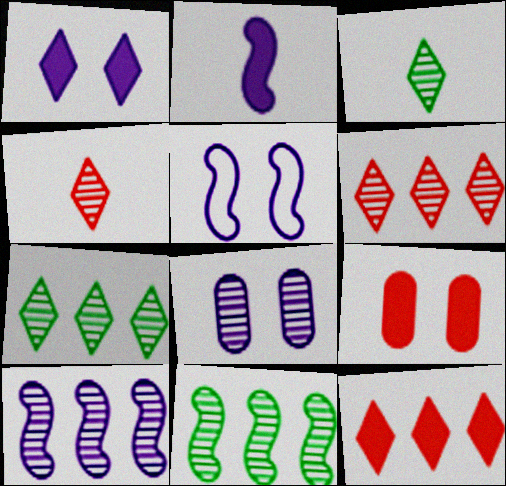[[1, 5, 8], 
[2, 5, 10], 
[4, 8, 11]]